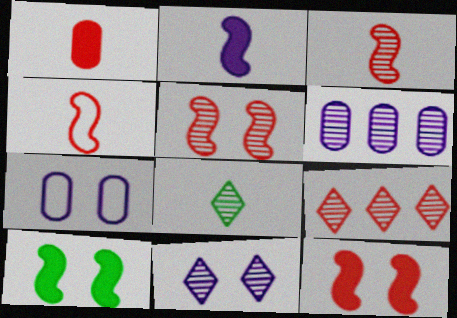[[5, 6, 8], 
[8, 9, 11]]